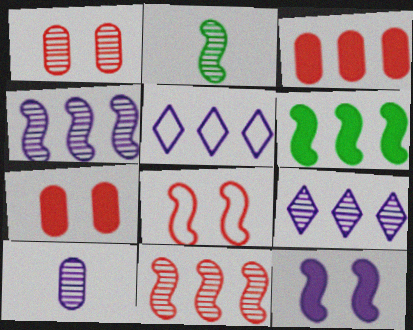[[1, 2, 9], 
[2, 5, 7], 
[5, 10, 12]]